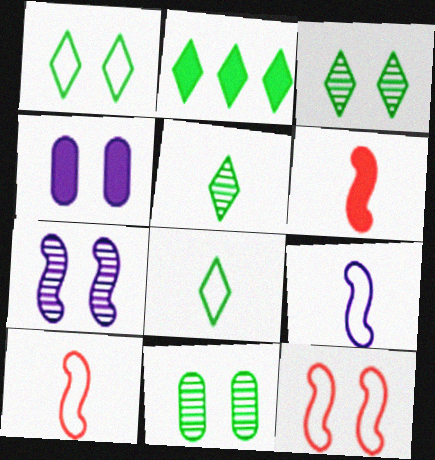[[1, 2, 5], 
[2, 3, 8], 
[2, 4, 6], 
[3, 4, 12]]